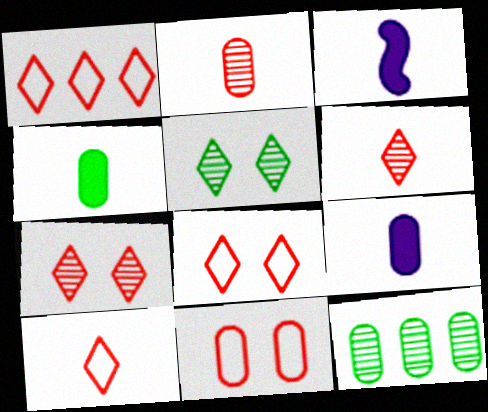[[1, 8, 10], 
[3, 8, 12], 
[9, 11, 12]]